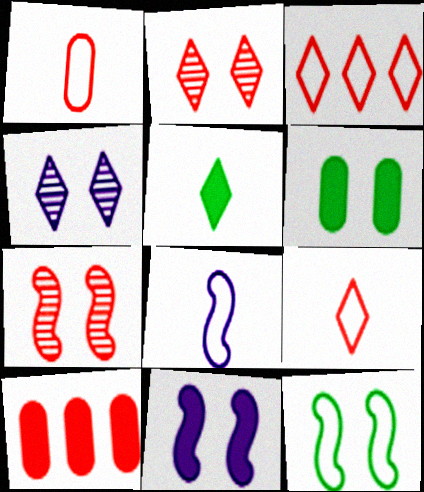[[3, 4, 5], 
[5, 10, 11], 
[7, 9, 10], 
[7, 11, 12]]